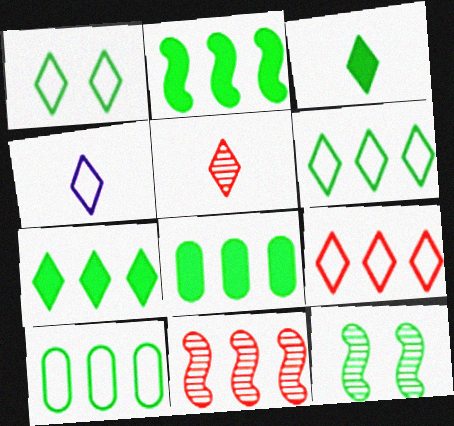[[1, 4, 9], 
[2, 7, 8], 
[3, 4, 5], 
[3, 10, 12]]